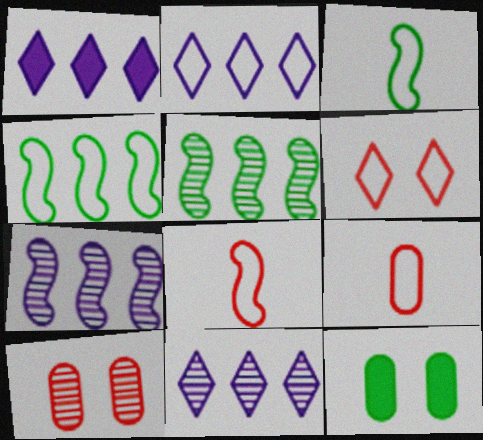[[1, 2, 11], 
[1, 3, 10], 
[8, 11, 12]]